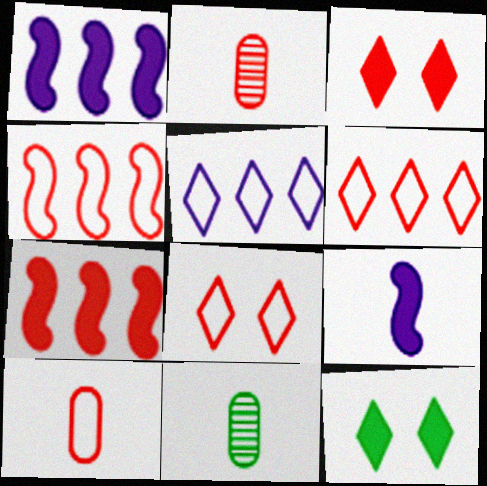[[1, 8, 11], 
[2, 3, 4], 
[2, 7, 8], 
[4, 8, 10]]